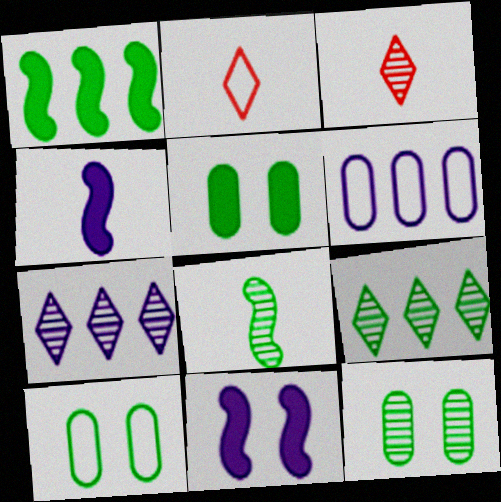[[5, 10, 12], 
[8, 9, 12]]